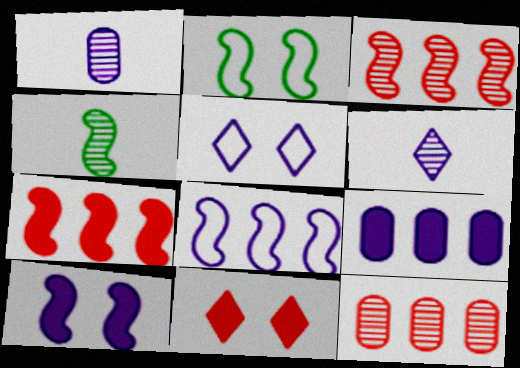[]